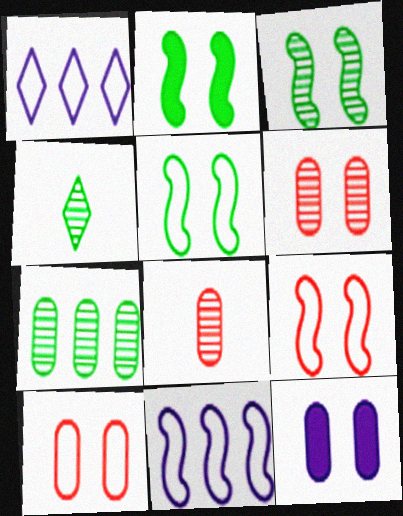[[1, 2, 8], 
[2, 3, 5], 
[3, 4, 7]]